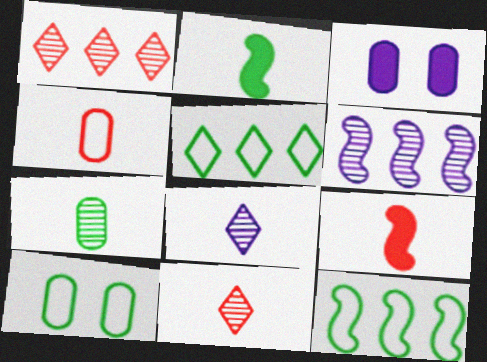[[2, 4, 8], 
[3, 11, 12], 
[4, 9, 11]]